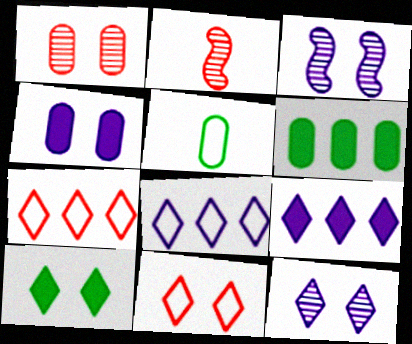[[10, 11, 12]]